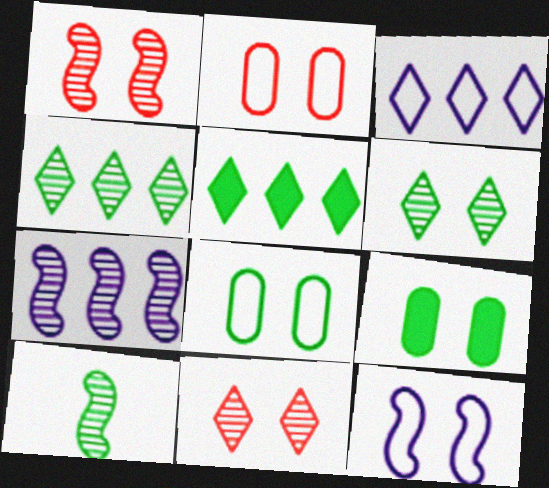[[1, 7, 10], 
[5, 8, 10], 
[9, 11, 12]]